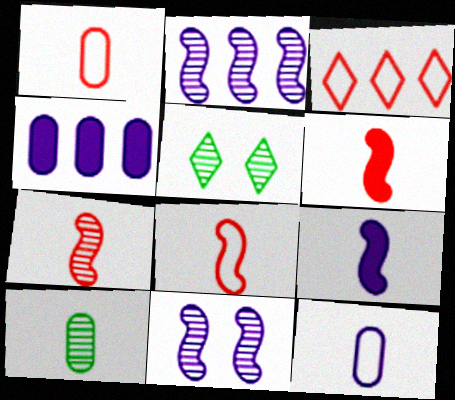[[4, 5, 8], 
[6, 7, 8]]